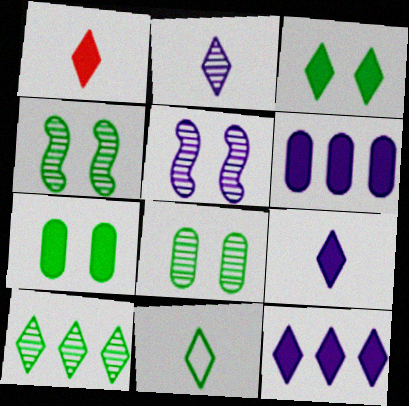[[1, 2, 11], 
[1, 3, 12], 
[3, 10, 11]]